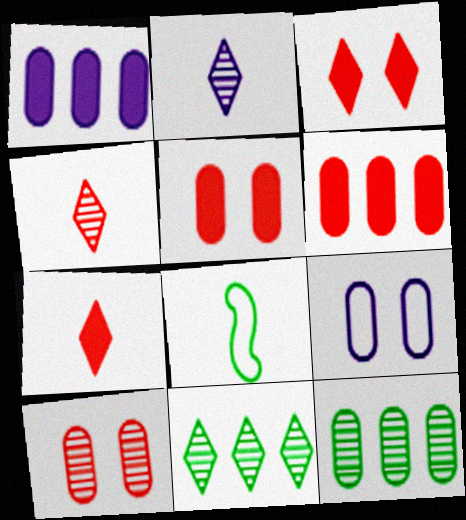[]